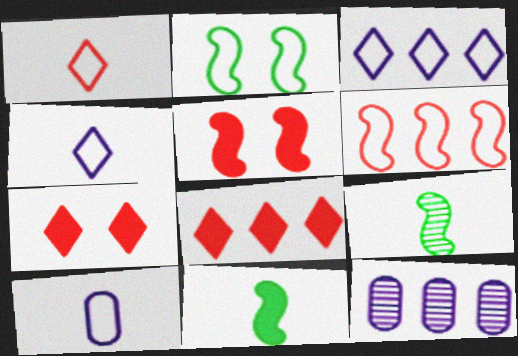[]